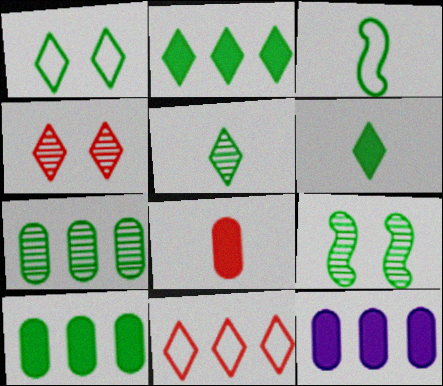[[1, 2, 5], 
[3, 4, 12], 
[5, 7, 9]]